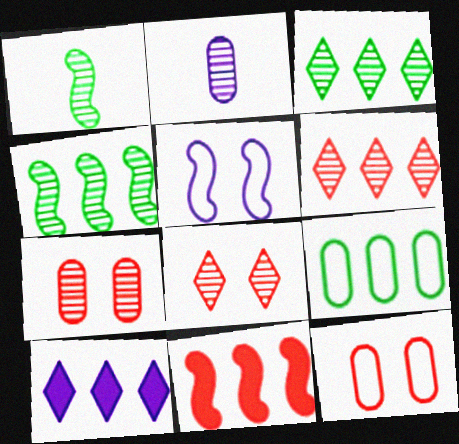[[1, 5, 11], 
[1, 10, 12], 
[2, 4, 8], 
[2, 5, 10]]